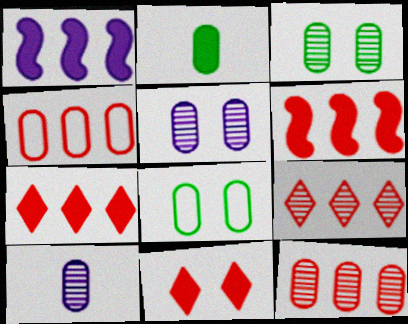[[1, 2, 11], 
[2, 4, 5], 
[3, 10, 12], 
[4, 6, 9]]